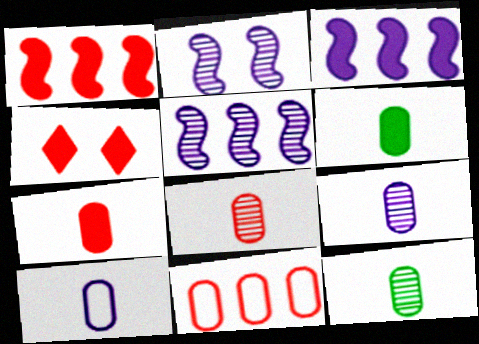[[1, 4, 7], 
[3, 4, 6], 
[6, 8, 10], 
[7, 10, 12], 
[8, 9, 12]]